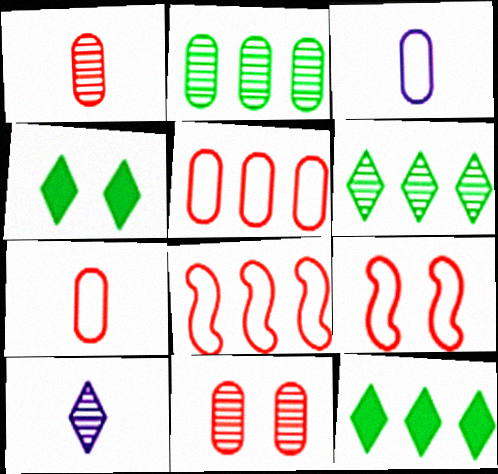[]